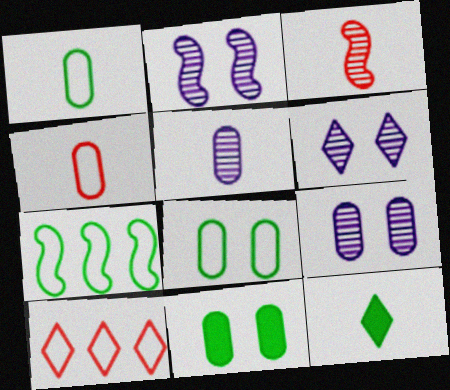[[2, 6, 9], 
[6, 10, 12]]